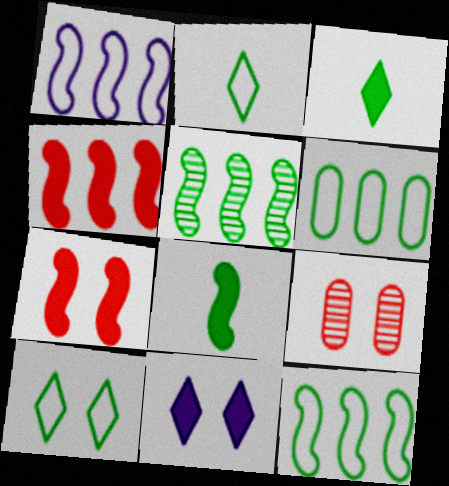[[1, 3, 9], 
[1, 4, 5]]